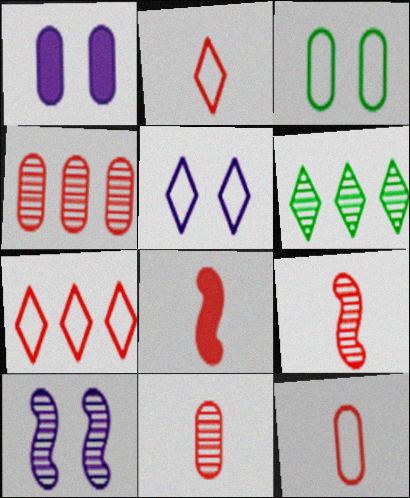[[1, 5, 10], 
[2, 8, 11], 
[6, 10, 11]]